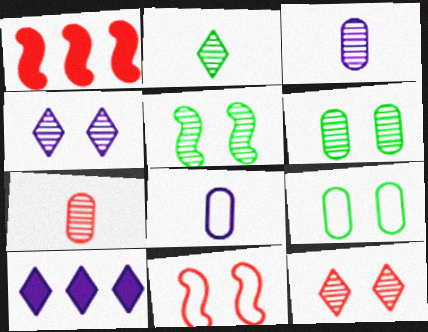[]